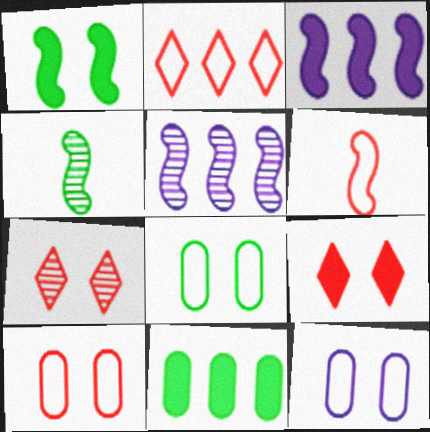[[1, 5, 6], 
[1, 7, 12], 
[2, 5, 11], 
[2, 6, 10], 
[8, 10, 12]]